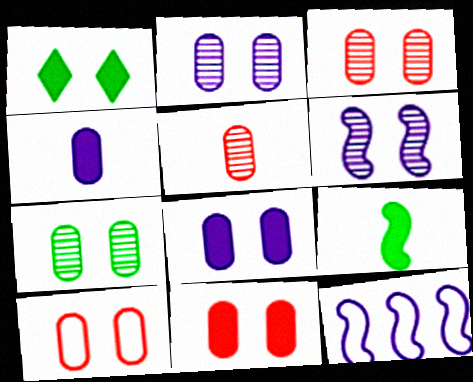[[1, 5, 12], 
[1, 6, 10], 
[2, 3, 7], 
[3, 10, 11], 
[7, 8, 10]]